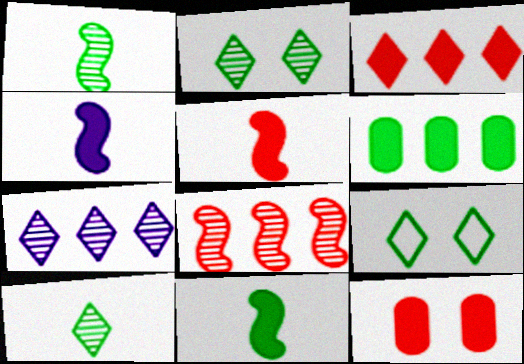[[1, 6, 9], 
[3, 5, 12], 
[4, 5, 11]]